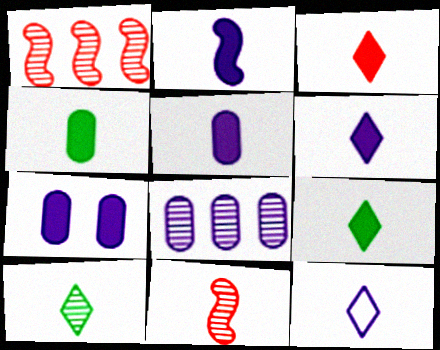[[2, 3, 4], 
[2, 5, 6], 
[3, 6, 9], 
[3, 10, 12], 
[4, 11, 12]]